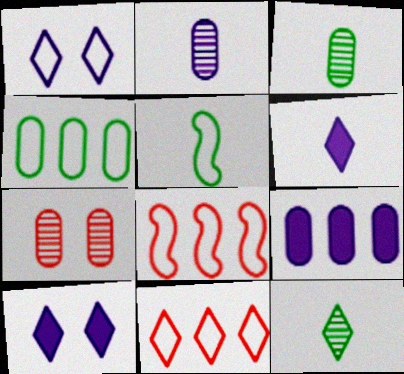[[3, 8, 10], 
[10, 11, 12]]